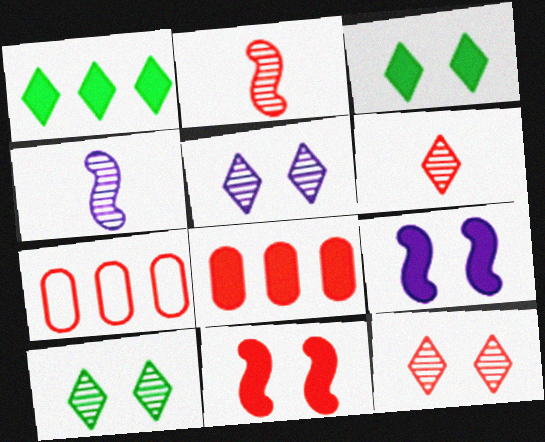[[3, 4, 7], 
[5, 10, 12], 
[6, 7, 11]]